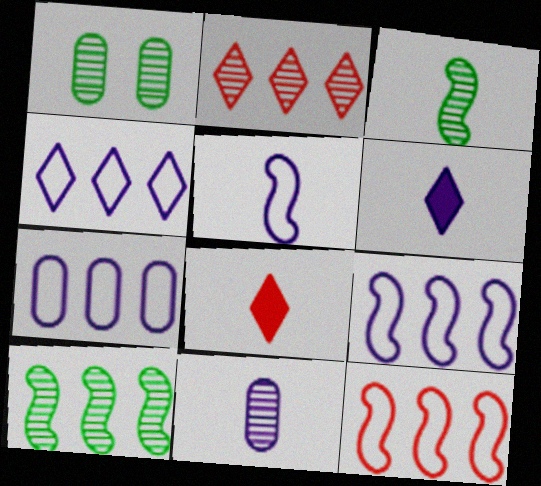[[1, 6, 12], 
[1, 8, 9], 
[4, 7, 9], 
[5, 6, 11]]